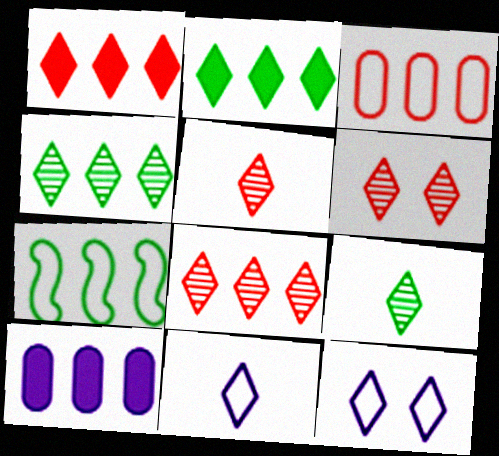[[1, 9, 12], 
[2, 5, 12], 
[2, 6, 11], 
[5, 6, 8], 
[7, 8, 10]]